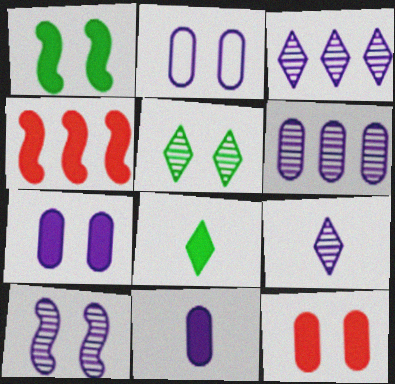[[2, 6, 11], 
[4, 7, 8], 
[6, 9, 10]]